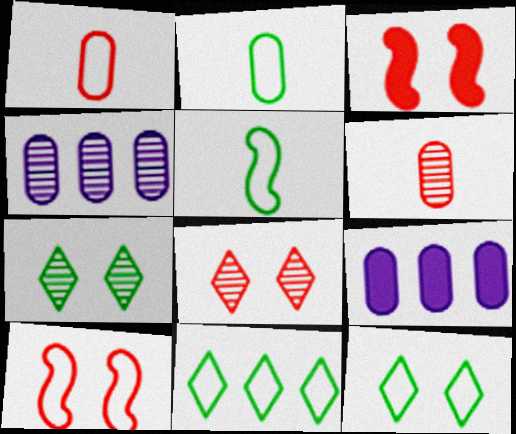[[5, 8, 9]]